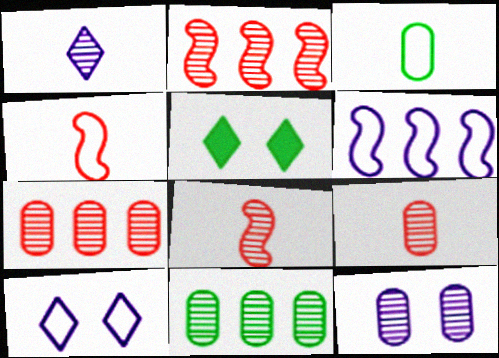[[5, 6, 9], 
[9, 11, 12]]